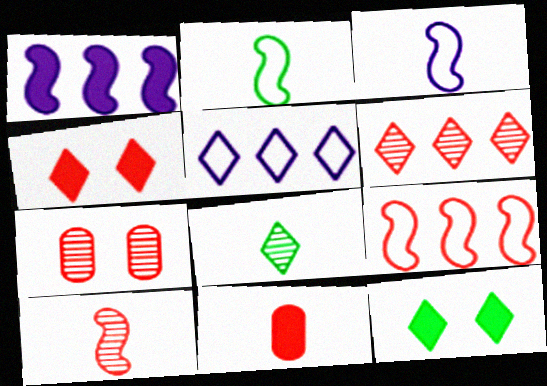[[1, 11, 12], 
[3, 8, 11], 
[4, 5, 8], 
[6, 7, 10]]